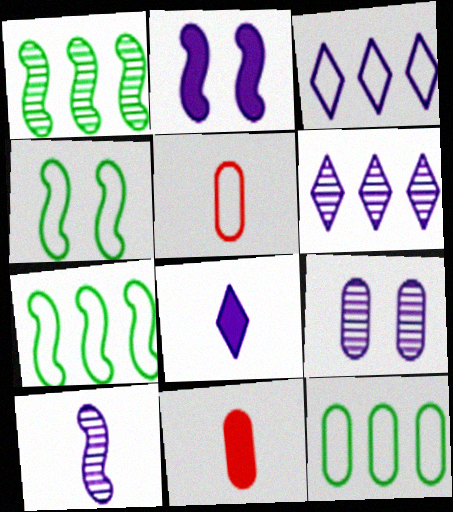[[3, 4, 5], 
[4, 6, 11], 
[6, 9, 10], 
[9, 11, 12]]